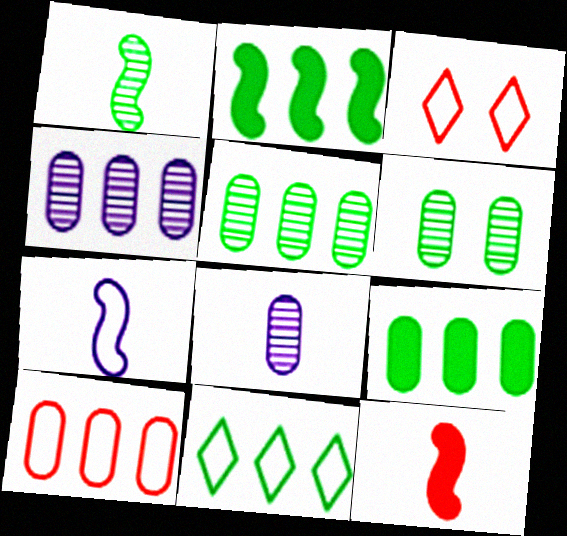[[1, 7, 12], 
[2, 3, 8], 
[2, 5, 11], 
[4, 9, 10]]